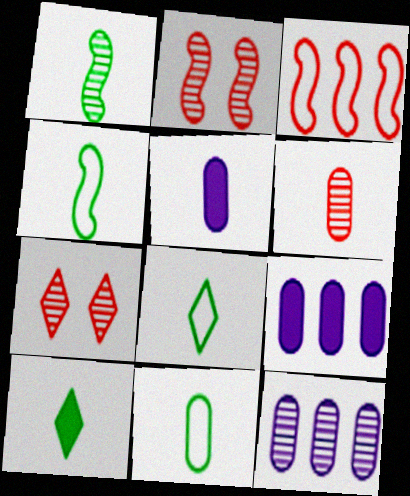[[1, 7, 12], 
[1, 10, 11], 
[2, 8, 9], 
[4, 7, 9], 
[4, 8, 11], 
[5, 6, 11]]